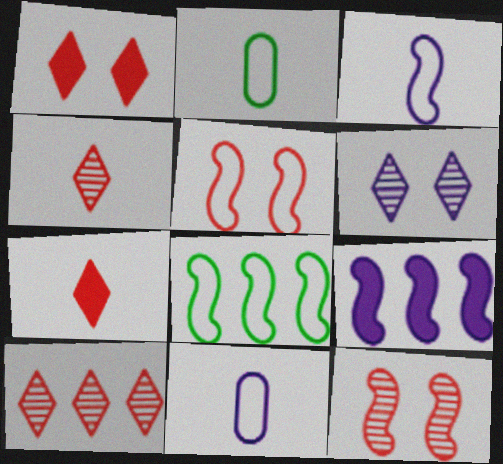[[3, 5, 8], 
[6, 9, 11]]